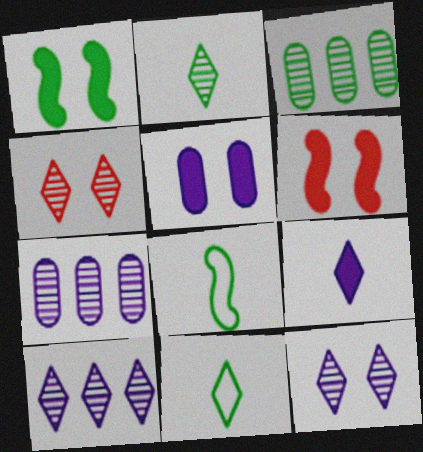[[1, 3, 11], 
[2, 4, 10], 
[6, 7, 11]]